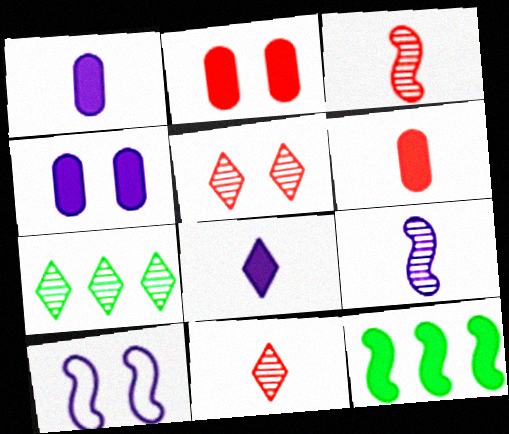[[2, 8, 12], 
[3, 10, 12], 
[6, 7, 10]]